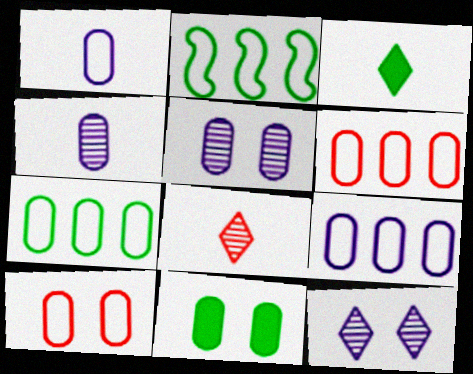[[1, 7, 10], 
[4, 6, 11], 
[5, 10, 11], 
[6, 7, 9]]